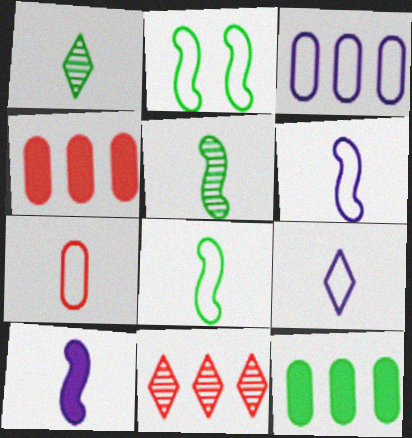[[1, 2, 12], 
[1, 7, 10], 
[7, 8, 9]]